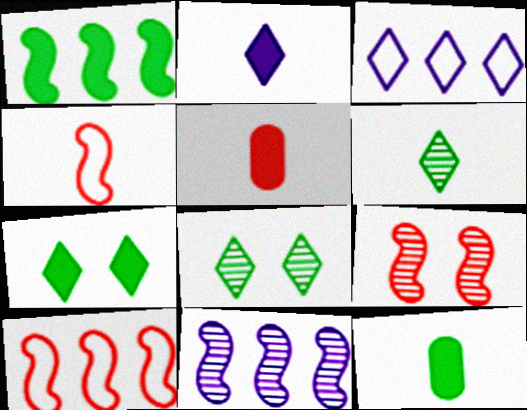[[1, 7, 12], 
[1, 10, 11], 
[3, 9, 12]]